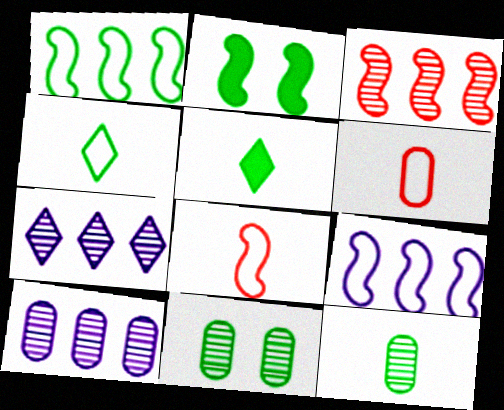[[1, 5, 11], 
[2, 6, 7]]